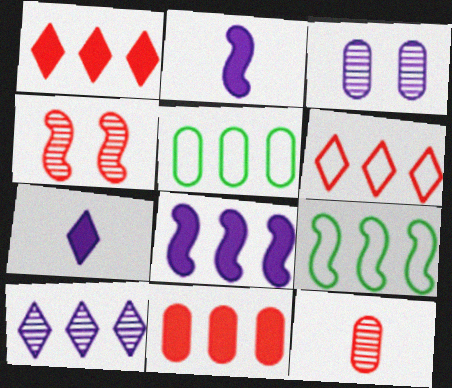[[2, 4, 9], 
[4, 5, 7], 
[9, 10, 11]]